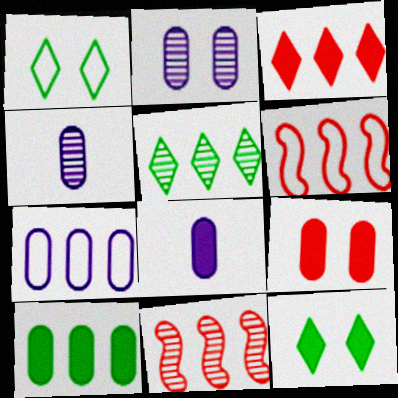[[1, 8, 11], 
[2, 7, 8], 
[4, 6, 12], 
[8, 9, 10]]